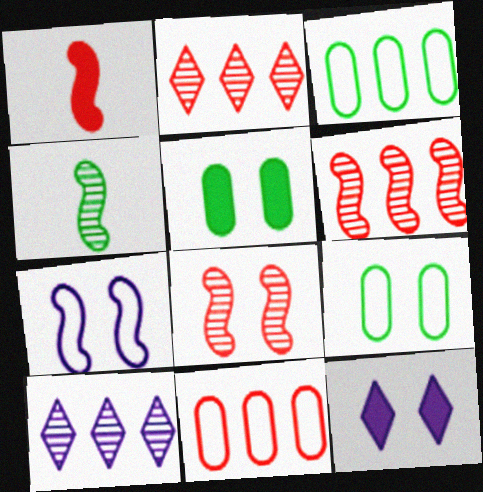[[1, 9, 10], 
[4, 11, 12], 
[8, 9, 12]]